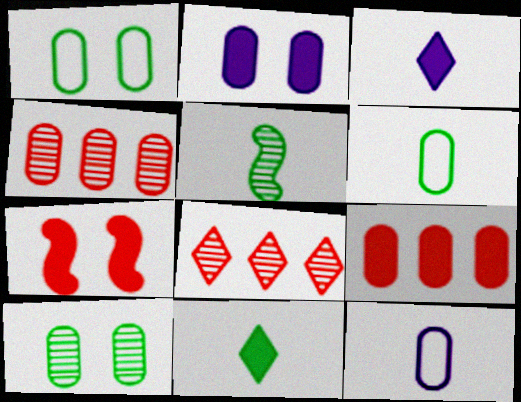[[2, 4, 6], 
[5, 6, 11], 
[9, 10, 12]]